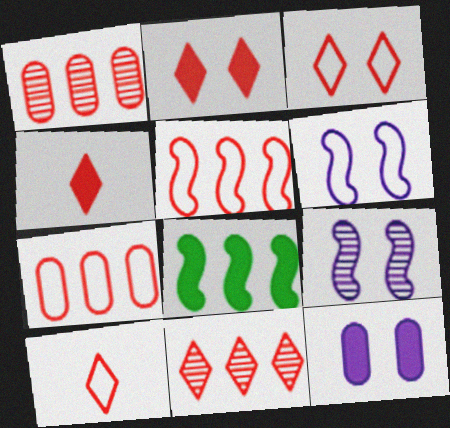[[2, 10, 11], 
[3, 4, 11], 
[4, 8, 12]]